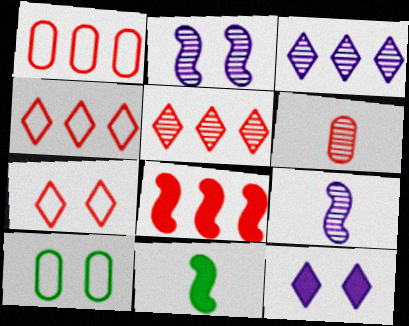[[1, 5, 8], 
[6, 7, 8]]